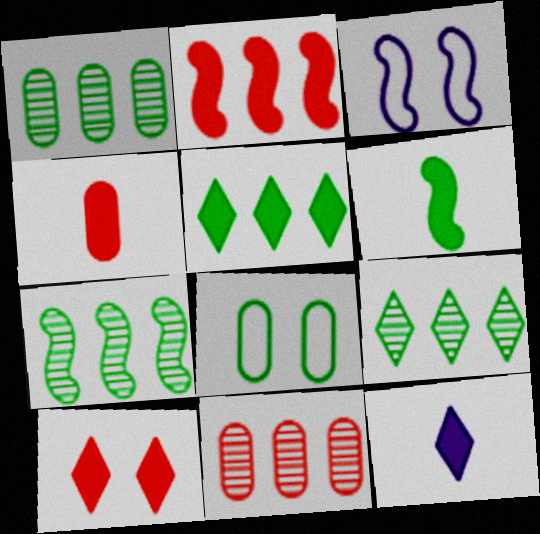[[1, 7, 9], 
[2, 4, 10], 
[3, 4, 9], 
[4, 6, 12], 
[5, 10, 12], 
[6, 8, 9]]